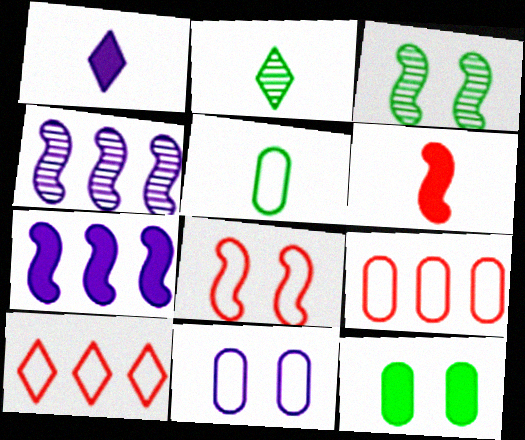[[1, 3, 9], 
[1, 4, 11], 
[5, 9, 11]]